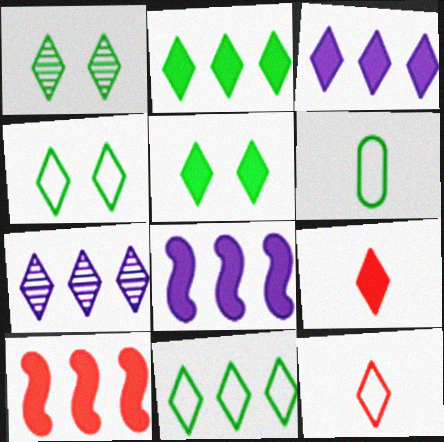[[1, 3, 12], 
[1, 4, 5], 
[3, 5, 9], 
[4, 7, 9], 
[5, 7, 12]]